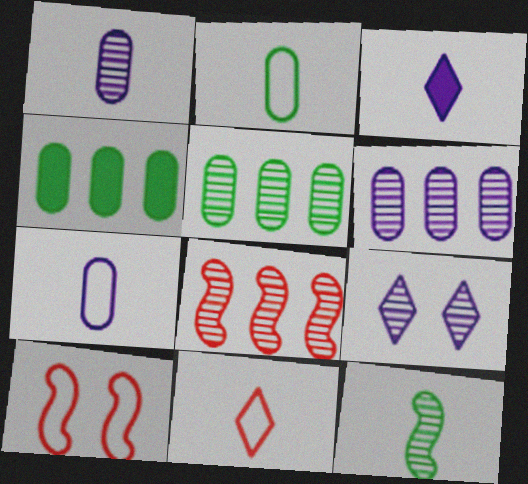[[3, 5, 10]]